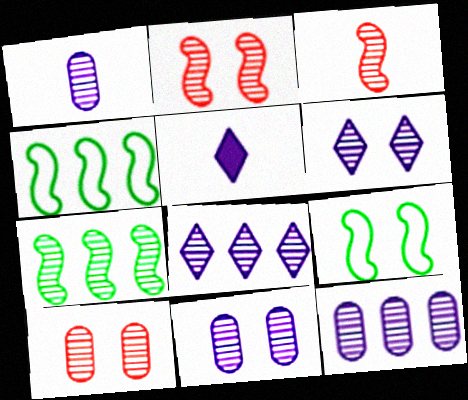[[1, 11, 12], 
[4, 5, 10]]